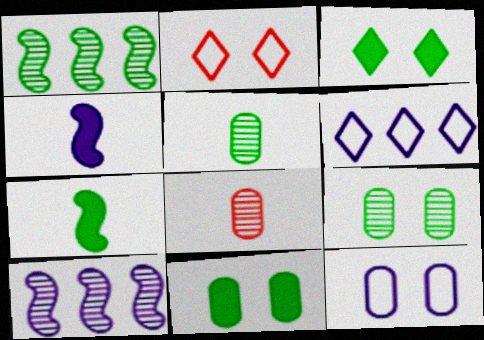[]